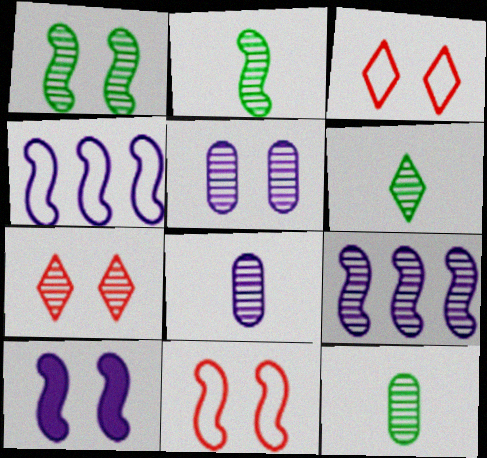[[1, 5, 7], 
[1, 10, 11], 
[2, 6, 12], 
[7, 9, 12]]